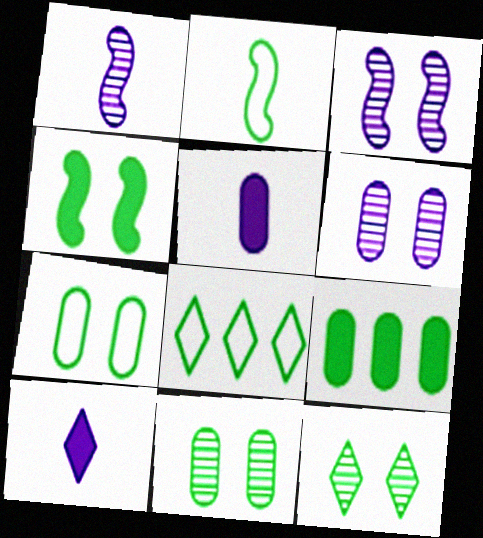[[2, 7, 8], 
[2, 9, 12], 
[4, 7, 12]]